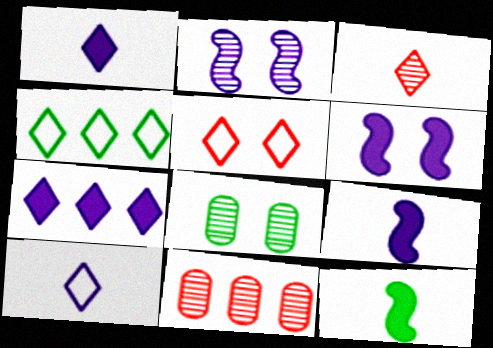[[4, 5, 10], 
[4, 8, 12], 
[5, 6, 8]]